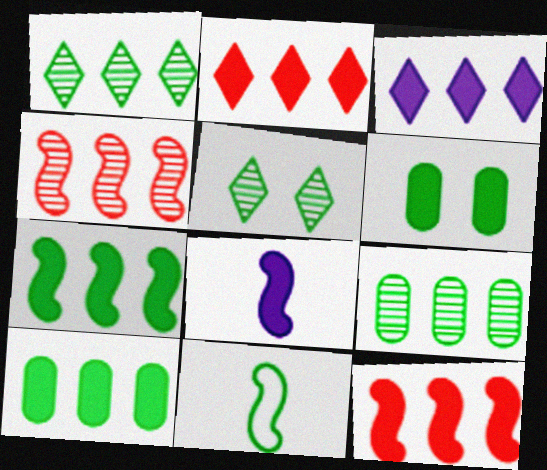[[1, 6, 11], 
[2, 6, 8], 
[3, 10, 12], 
[5, 10, 11]]